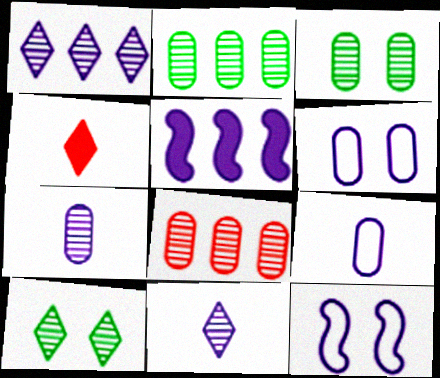[[2, 4, 12], 
[3, 7, 8], 
[5, 6, 11]]